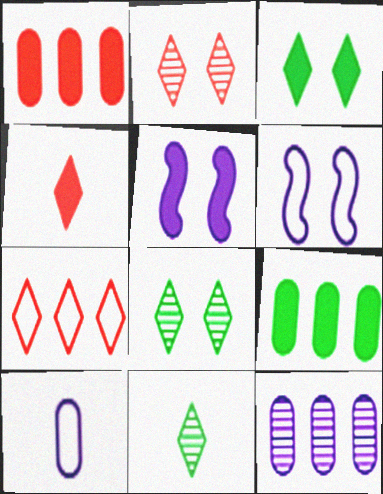[[1, 6, 11], 
[2, 4, 7], 
[4, 5, 9]]